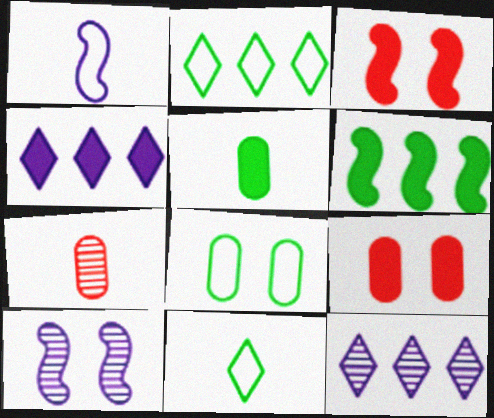[[3, 4, 5]]